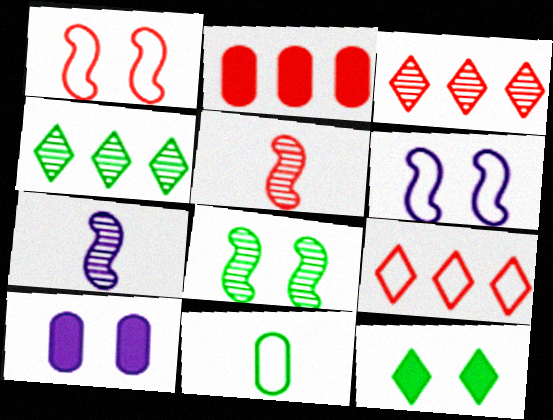[[6, 9, 11]]